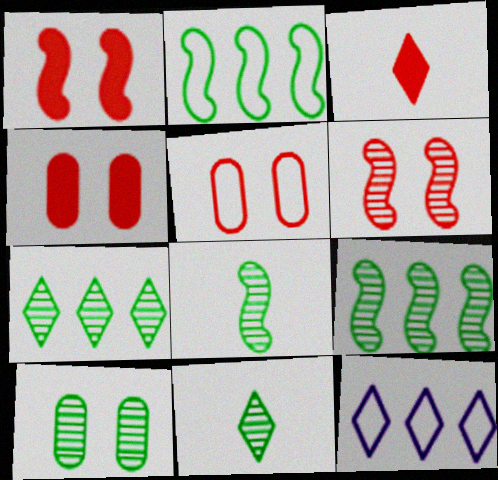[[4, 8, 12], 
[7, 8, 10], 
[9, 10, 11]]